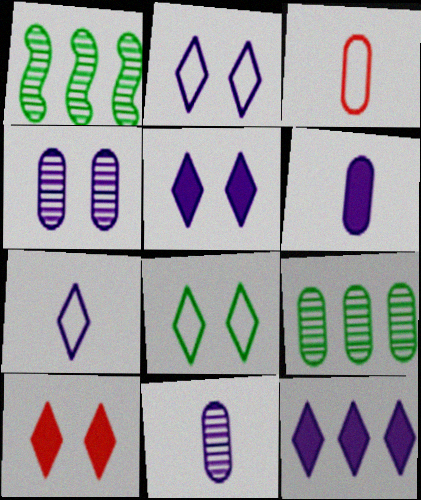[[1, 3, 5]]